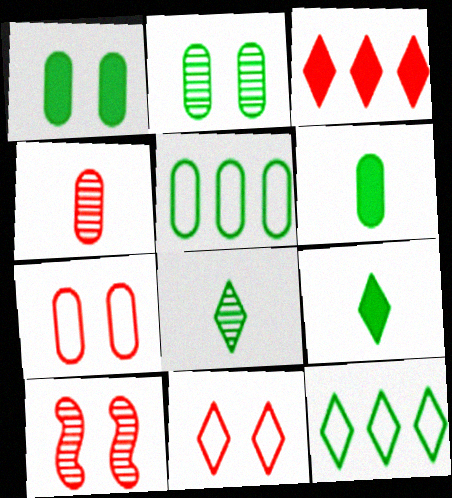[[2, 5, 6]]